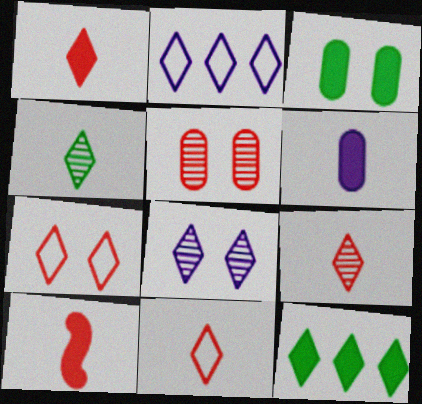[[1, 9, 11], 
[8, 11, 12]]